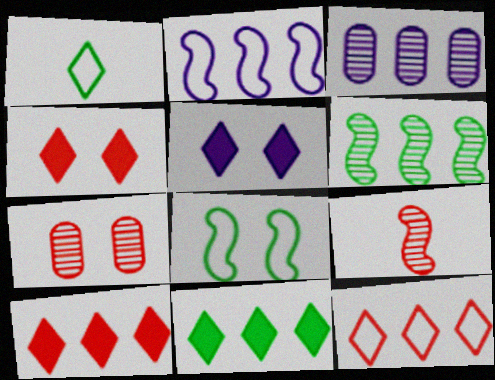[[5, 7, 8]]